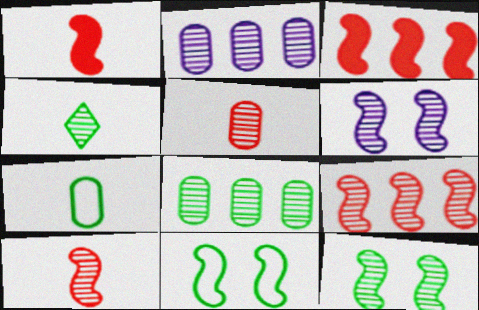[[4, 8, 12]]